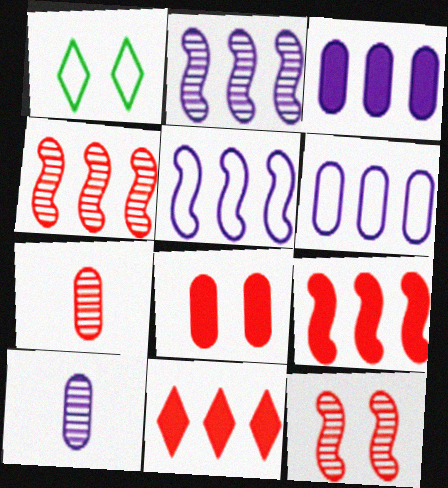[[1, 9, 10]]